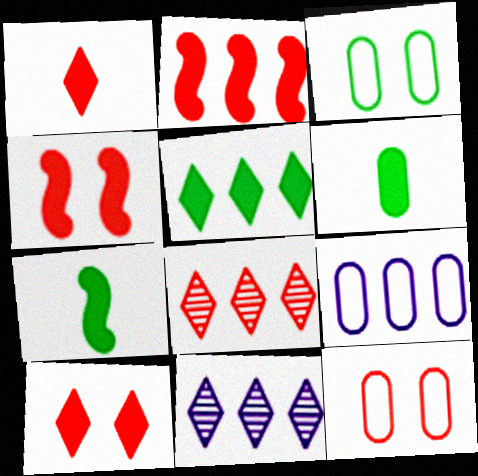[[7, 11, 12]]